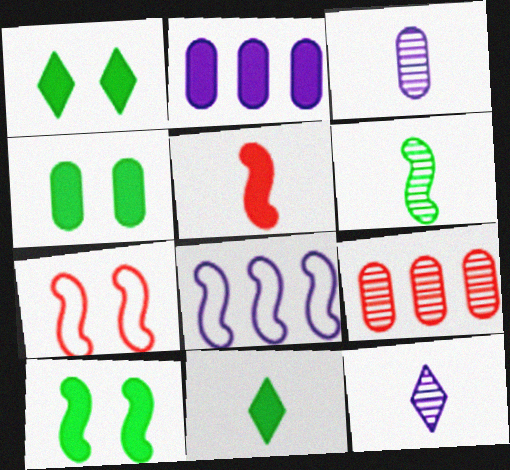[[1, 2, 5], 
[1, 4, 10]]